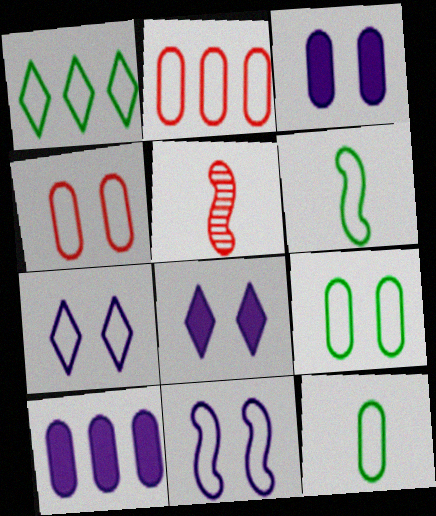[[1, 3, 5], 
[1, 6, 9], 
[2, 6, 7]]